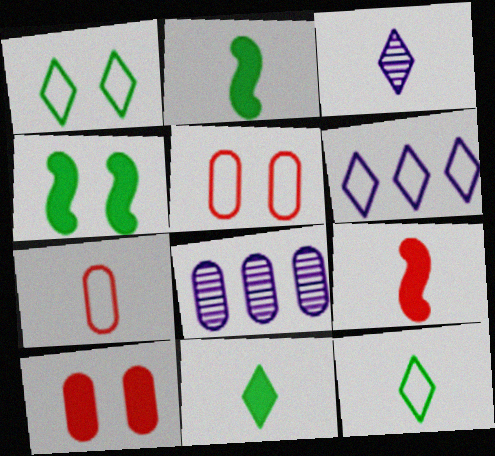[[1, 8, 9], 
[2, 3, 7]]